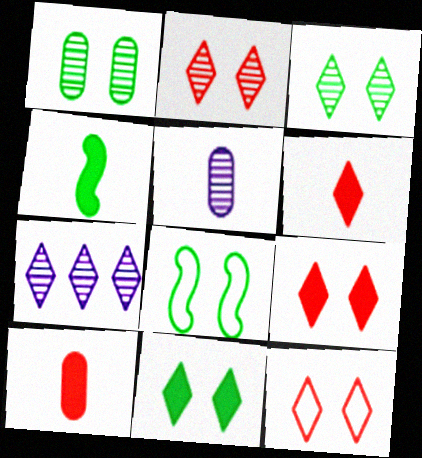[[1, 8, 11], 
[2, 9, 12], 
[7, 8, 10]]